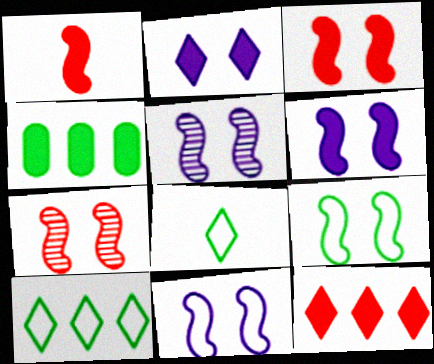[[1, 2, 4], 
[3, 5, 9], 
[5, 6, 11], 
[6, 7, 9]]